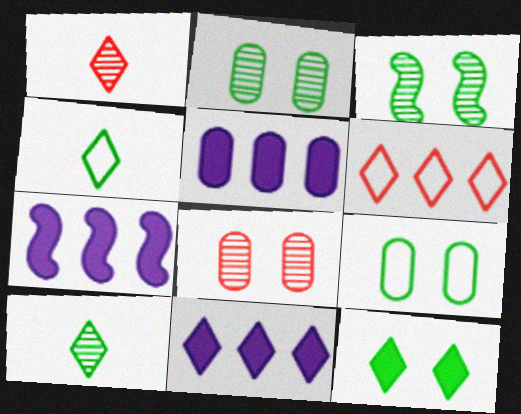[[1, 7, 9], 
[3, 9, 12], 
[4, 7, 8], 
[5, 7, 11]]